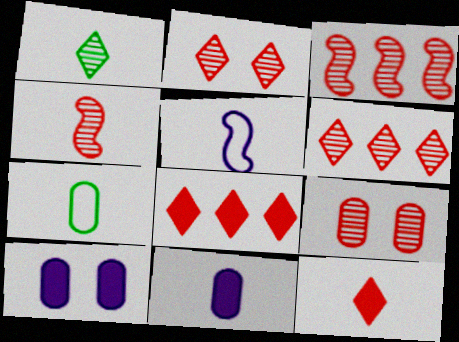[[4, 6, 9]]